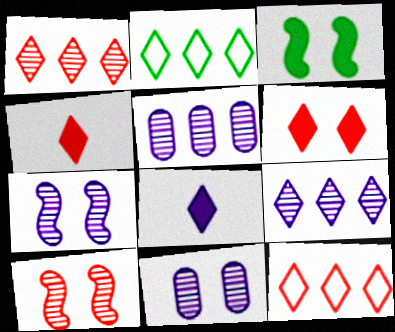[]